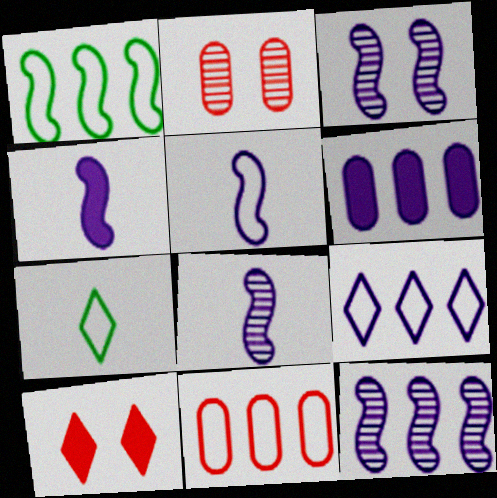[[1, 9, 11], 
[3, 8, 12], 
[4, 5, 8], 
[6, 9, 12]]